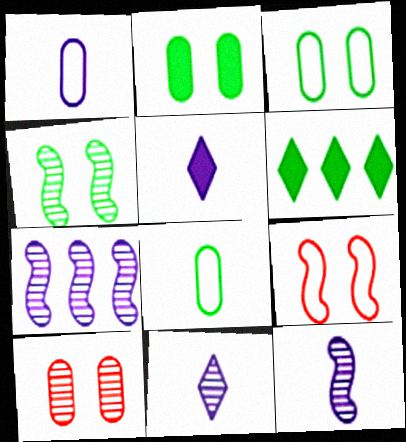[[1, 5, 12], 
[4, 6, 8]]